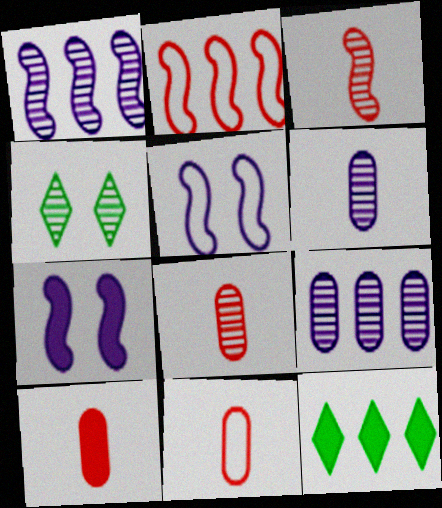[[1, 4, 8], 
[2, 9, 12], 
[3, 4, 9], 
[5, 8, 12], 
[7, 10, 12], 
[8, 10, 11]]